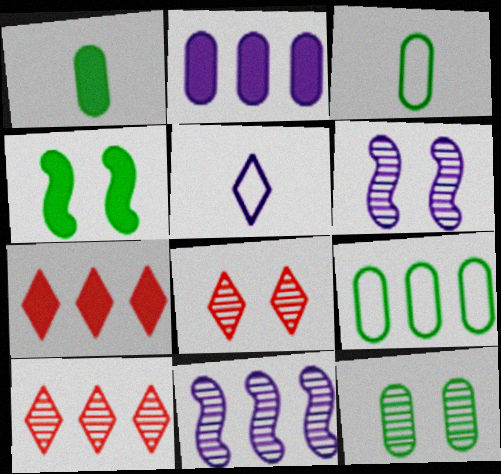[[1, 9, 12], 
[2, 5, 6], 
[3, 6, 7], 
[6, 8, 12], 
[7, 9, 11]]